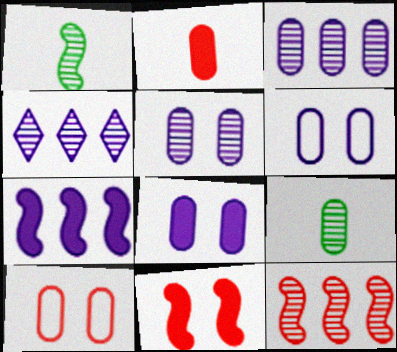[[5, 6, 8]]